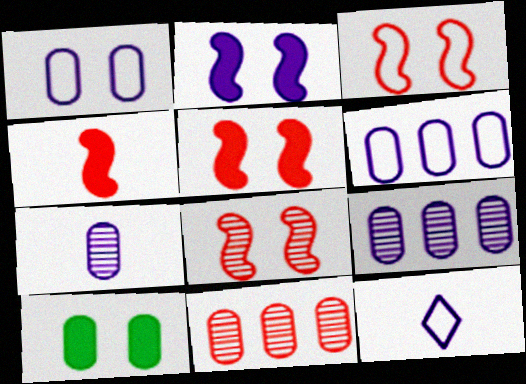[[2, 9, 12], 
[3, 5, 8]]